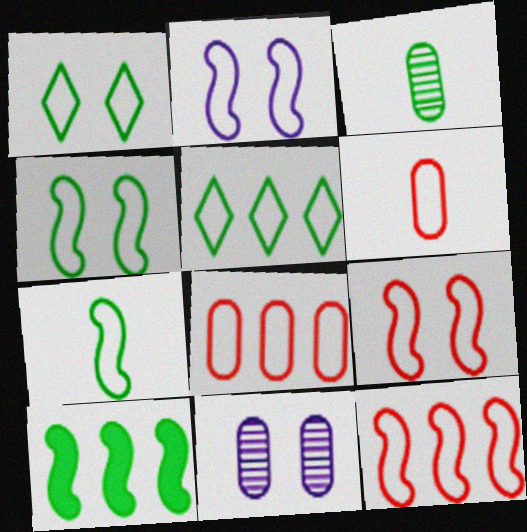[[1, 3, 10], 
[2, 4, 9], 
[2, 5, 6], 
[2, 7, 12]]